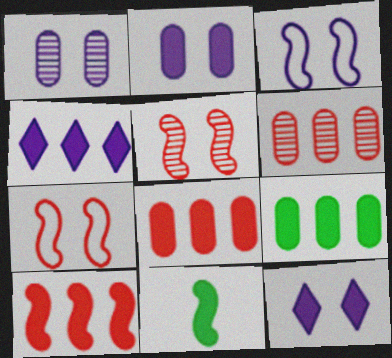[[1, 3, 12], 
[4, 9, 10], 
[8, 11, 12]]